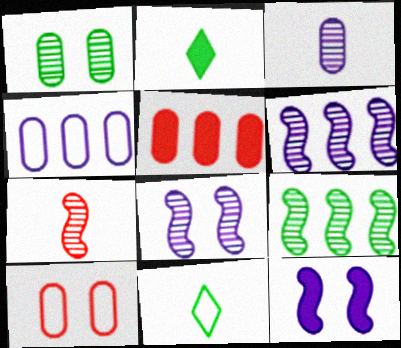[[2, 5, 12], 
[2, 6, 10], 
[5, 8, 11], 
[7, 8, 9]]